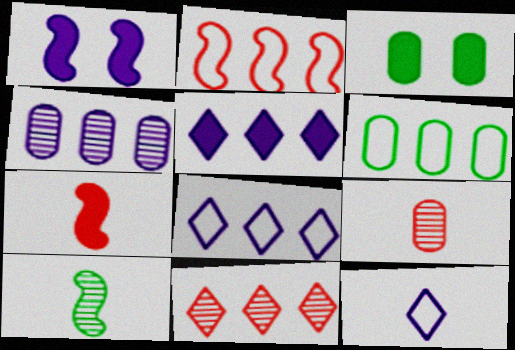[[1, 2, 10], 
[1, 4, 12], 
[2, 6, 8], 
[3, 5, 7]]